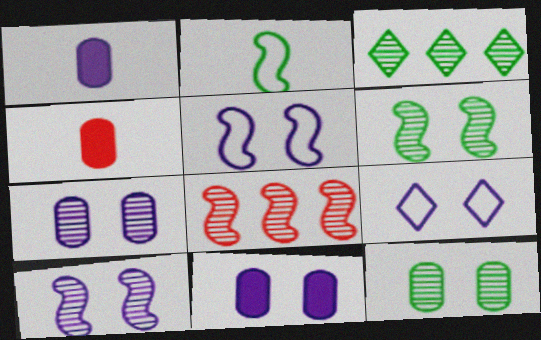[[3, 4, 5], 
[9, 10, 11]]